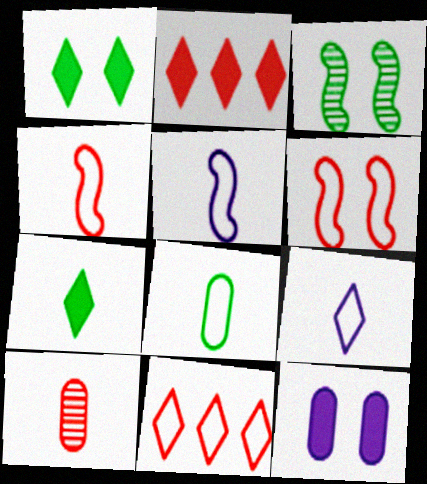[[2, 6, 10], 
[4, 8, 9], 
[5, 7, 10]]